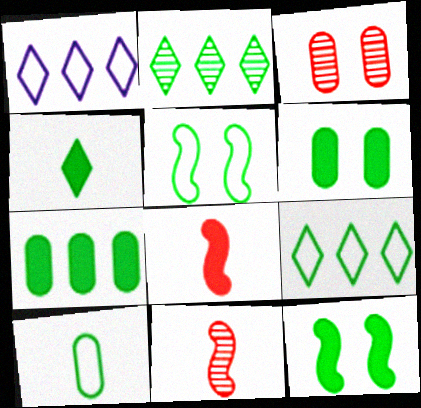[[1, 6, 11], 
[2, 10, 12], 
[4, 7, 12], 
[5, 9, 10]]